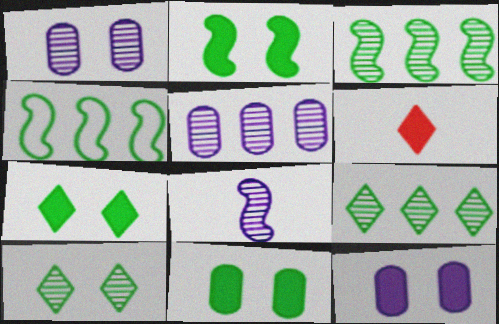[[1, 4, 6], 
[2, 7, 11]]